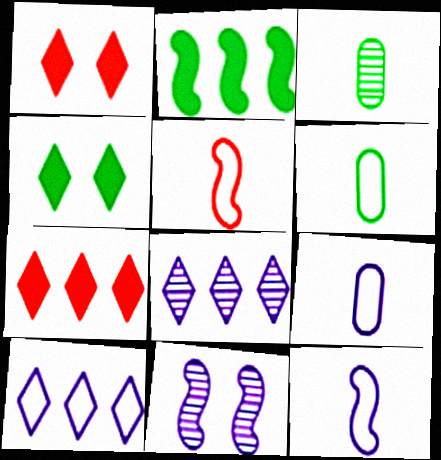[[2, 5, 11], 
[6, 7, 11]]